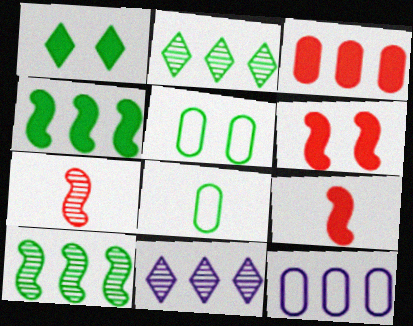[[1, 7, 12], 
[1, 8, 10], 
[5, 9, 11], 
[6, 8, 11]]